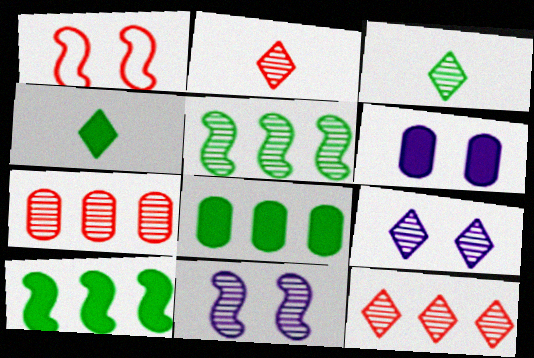[[3, 7, 11], 
[3, 9, 12]]